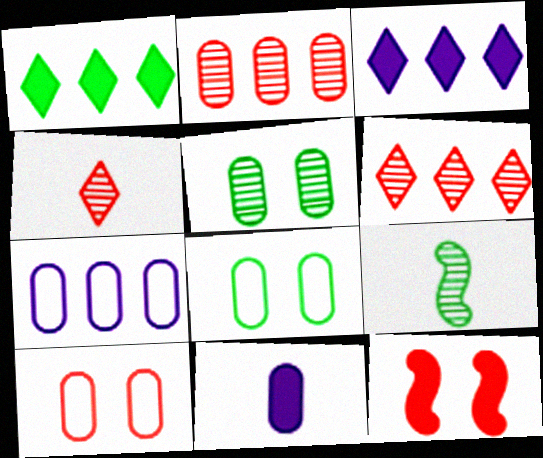[[1, 8, 9], 
[1, 11, 12], 
[2, 8, 11], 
[3, 9, 10]]